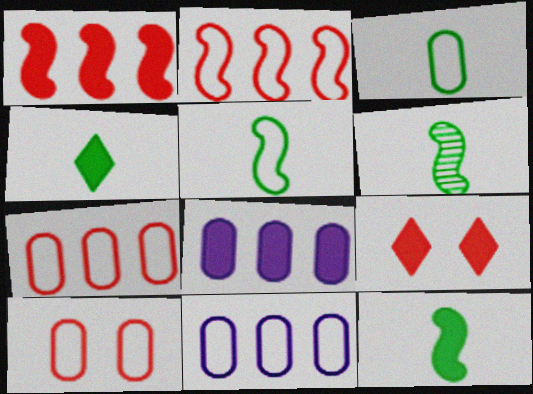[[3, 4, 6], 
[3, 10, 11], 
[5, 6, 12], 
[6, 9, 11], 
[8, 9, 12]]